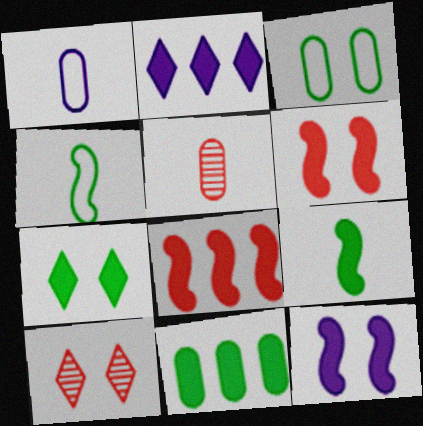[[2, 8, 11], 
[3, 10, 12], 
[7, 9, 11], 
[8, 9, 12]]